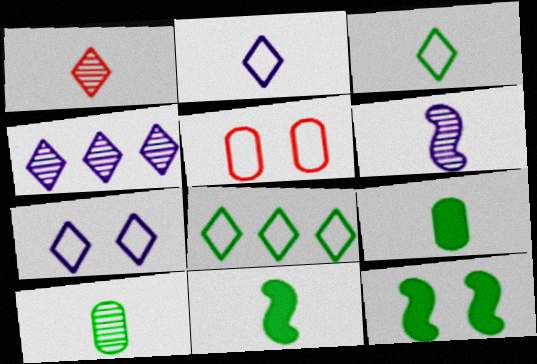[[1, 6, 10], 
[3, 10, 11], 
[4, 5, 11], 
[8, 10, 12]]